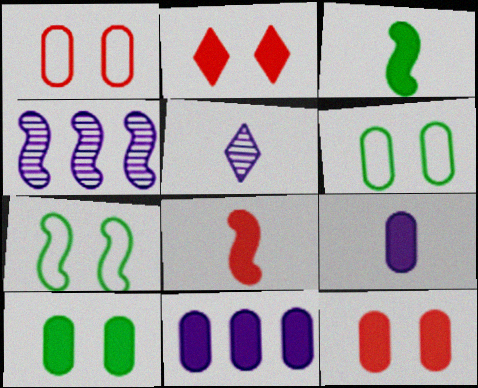[[2, 3, 11], 
[4, 7, 8]]